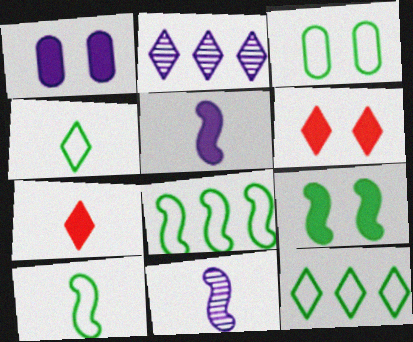[[1, 6, 9], 
[2, 4, 6], 
[3, 4, 8], 
[3, 10, 12]]